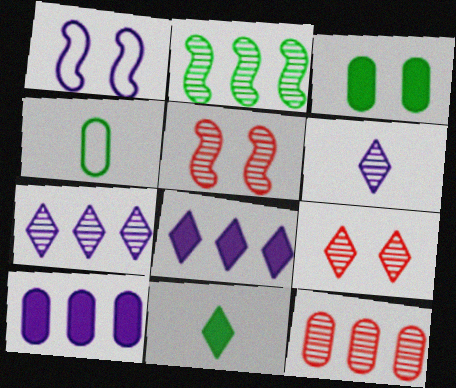[[1, 3, 9], 
[1, 6, 10], 
[1, 11, 12], 
[2, 7, 12], 
[4, 5, 8]]